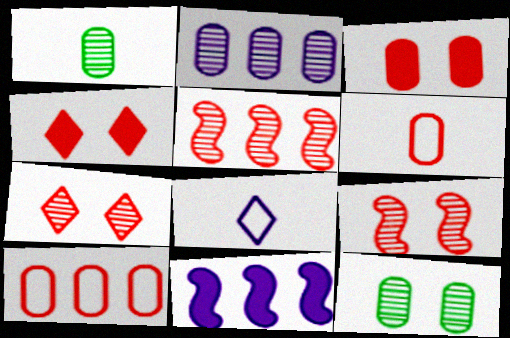[[4, 5, 6]]